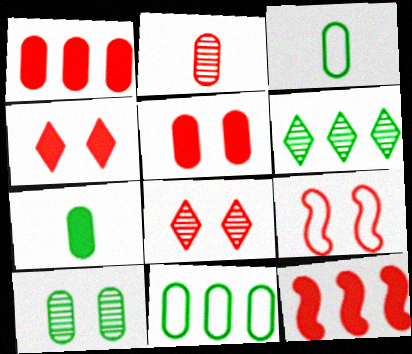[[5, 8, 9], 
[7, 10, 11]]